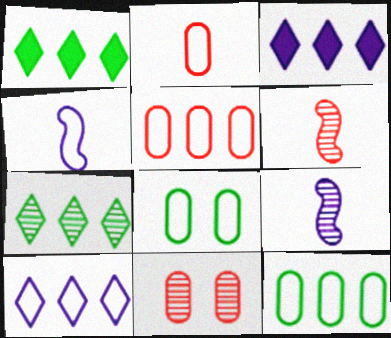[[1, 4, 11], 
[3, 6, 8], 
[7, 9, 11]]